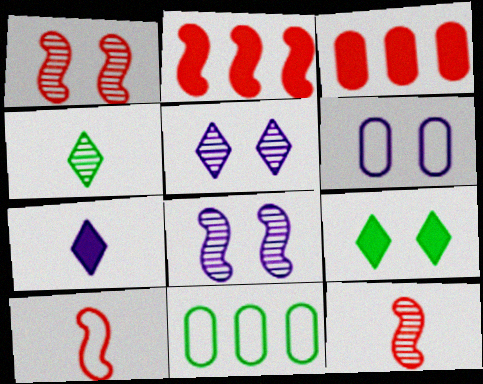[[1, 2, 10], 
[1, 6, 9], 
[1, 7, 11], 
[2, 4, 6]]